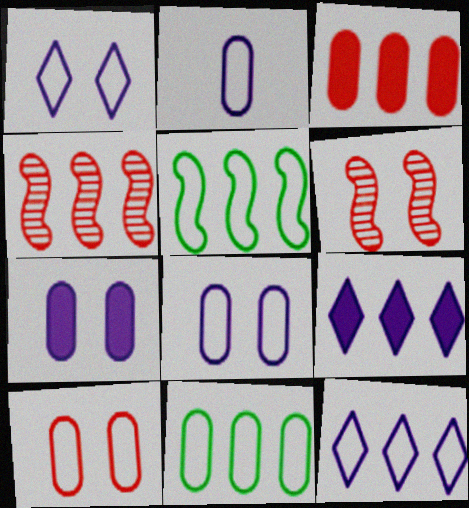[[2, 10, 11], 
[4, 9, 11]]